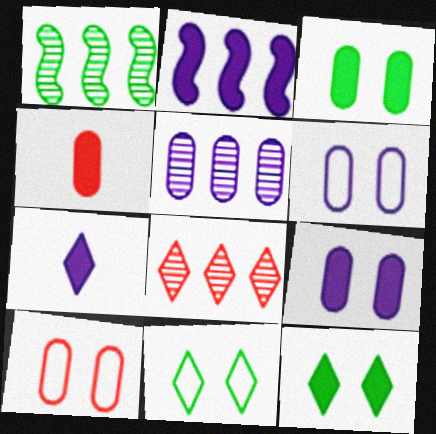[[1, 5, 8], 
[1, 7, 10], 
[2, 4, 12], 
[2, 7, 9], 
[7, 8, 11]]